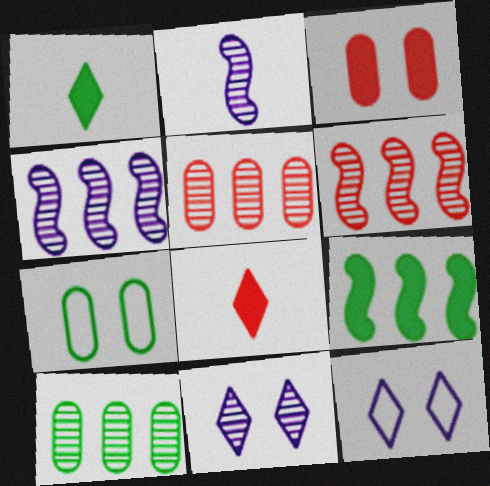[[4, 7, 8]]